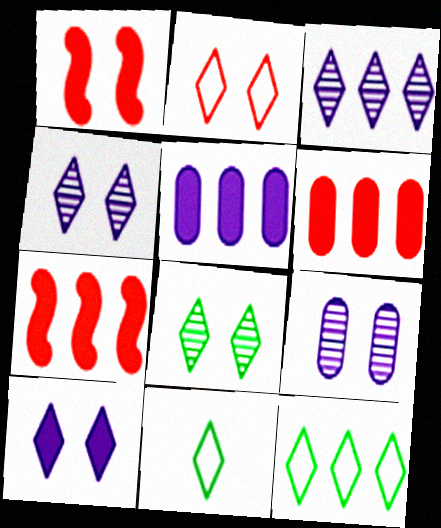[[2, 8, 10], 
[7, 9, 11]]